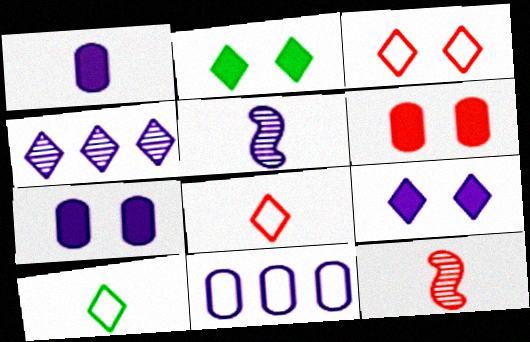[[1, 10, 12], 
[2, 4, 8], 
[2, 11, 12], 
[5, 9, 11]]